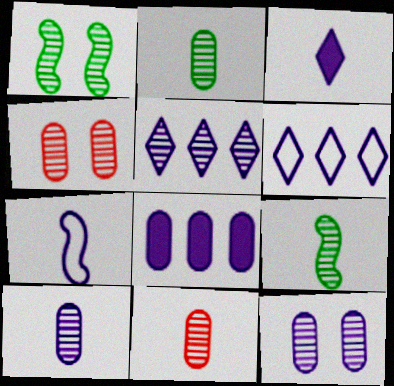[[1, 5, 11], 
[2, 10, 11], 
[3, 7, 10], 
[4, 5, 9]]